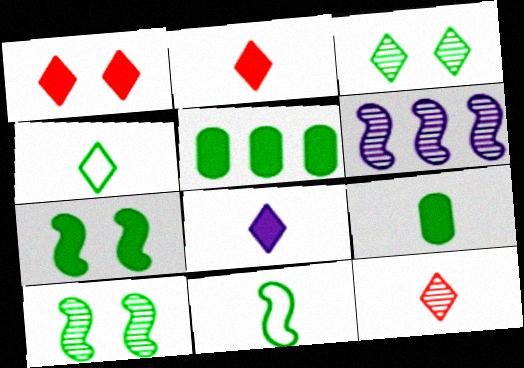[[3, 5, 11], 
[4, 5, 10], 
[4, 8, 12]]